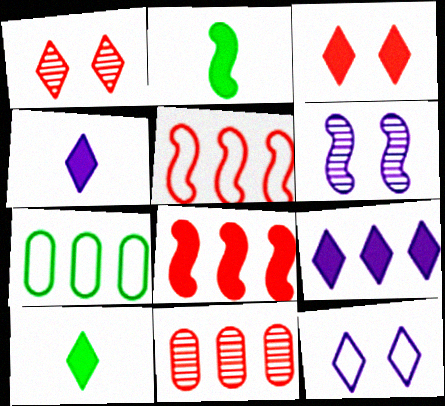[[2, 5, 6], 
[2, 11, 12], 
[3, 9, 10]]